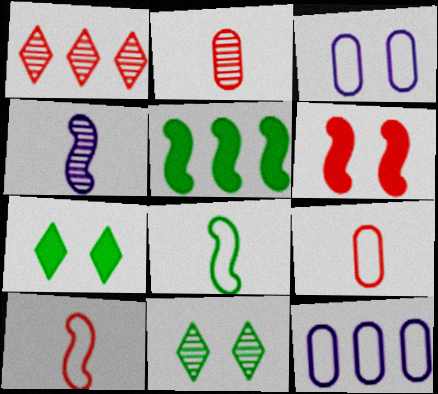[[1, 5, 12], 
[1, 6, 9], 
[3, 6, 11]]